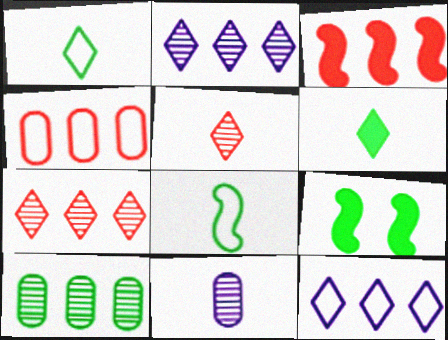[[1, 9, 10], 
[3, 4, 7], 
[3, 10, 12]]